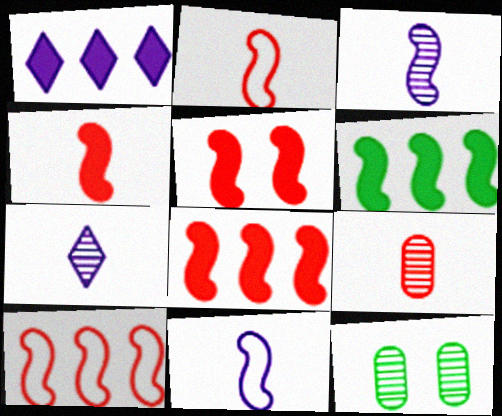[[1, 2, 12], 
[4, 5, 8]]